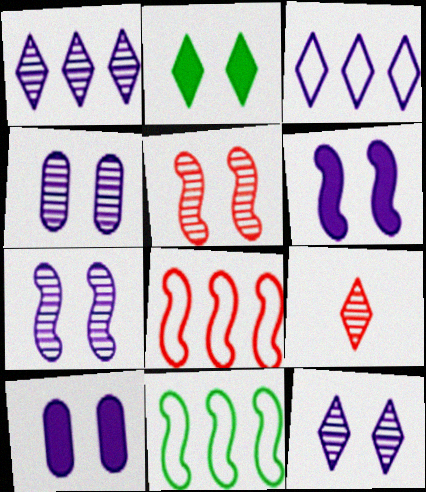[[2, 3, 9], 
[4, 7, 12], 
[9, 10, 11]]